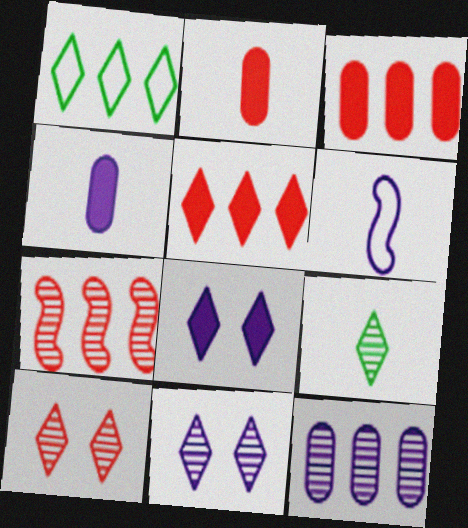[[2, 6, 9], 
[6, 8, 12]]